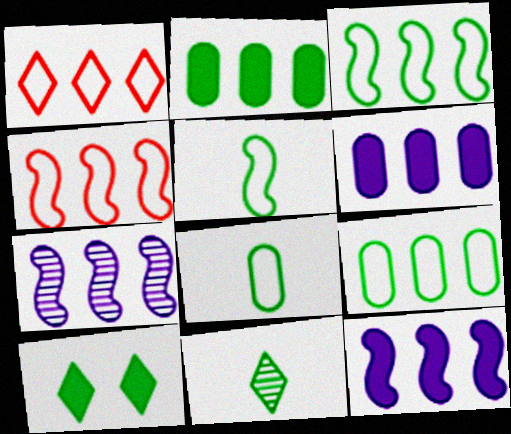[[1, 2, 7]]